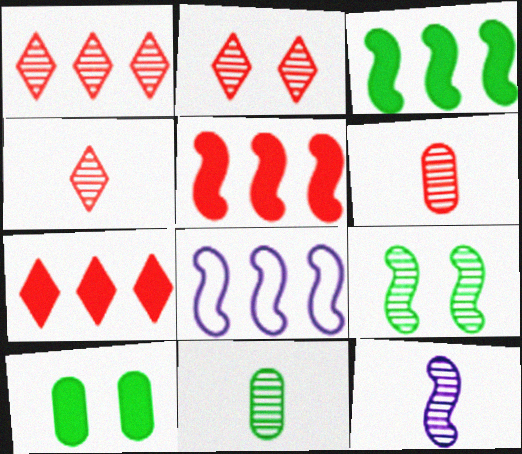[[1, 2, 4], 
[4, 8, 10], 
[4, 11, 12]]